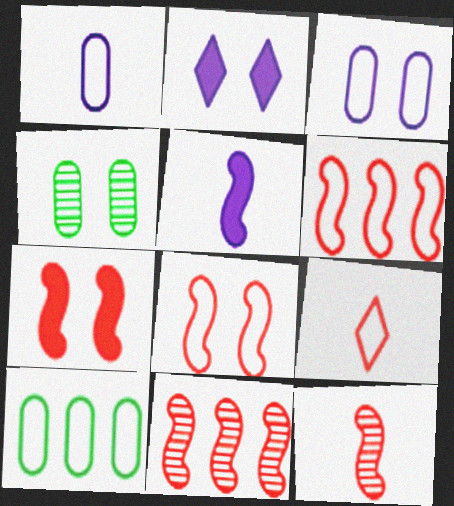[[2, 4, 8], 
[2, 10, 12], 
[6, 7, 12]]